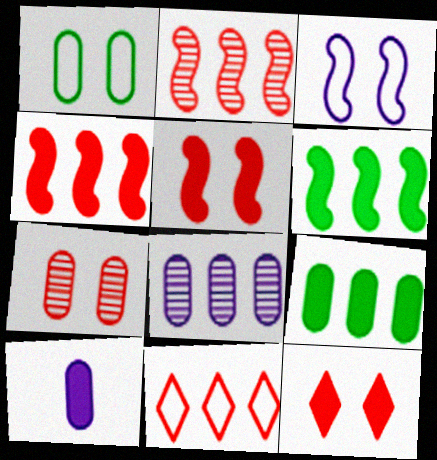[[6, 8, 11], 
[6, 10, 12]]